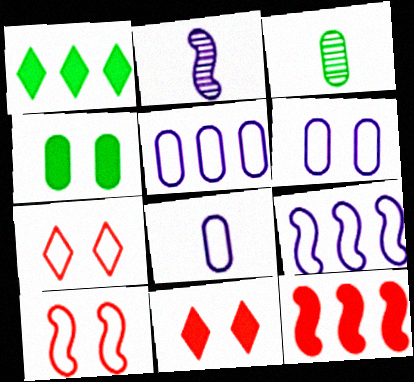[[3, 9, 11], 
[5, 6, 8]]